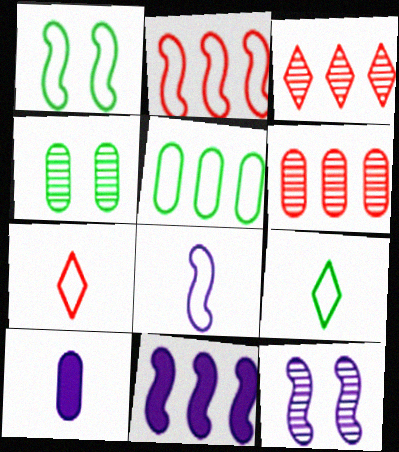[[1, 2, 8], 
[1, 3, 10], 
[1, 5, 9], 
[3, 5, 11], 
[4, 7, 11], 
[8, 11, 12]]